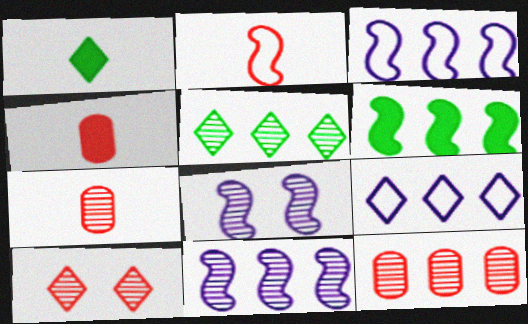[[1, 9, 10], 
[2, 6, 8], 
[5, 7, 8], 
[5, 11, 12], 
[6, 9, 12]]